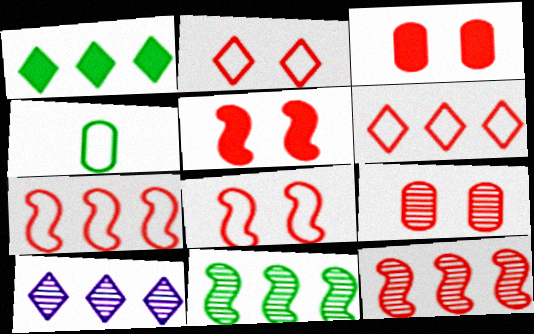[[1, 6, 10], 
[2, 5, 9], 
[4, 5, 10]]